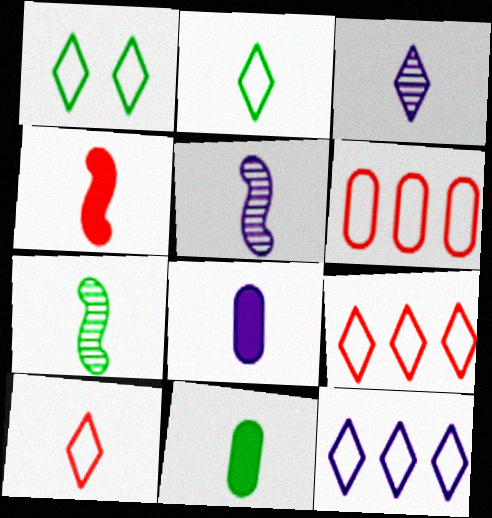[[1, 10, 12], 
[2, 7, 11], 
[5, 10, 11], 
[7, 8, 10]]